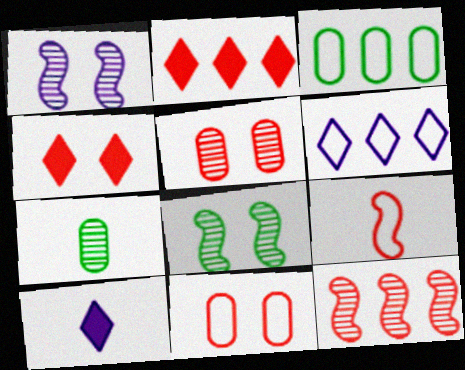[[2, 5, 9], 
[7, 9, 10]]